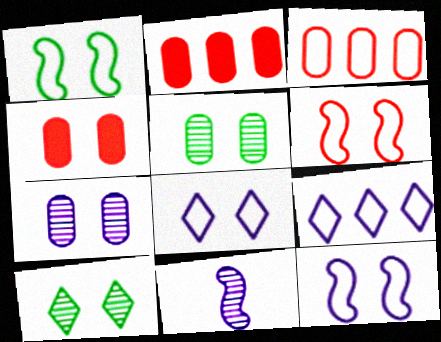[[1, 6, 12], 
[4, 10, 12]]